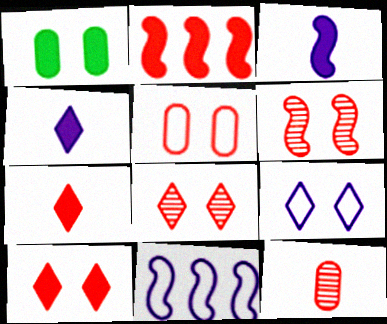[[1, 2, 4], 
[1, 6, 9], 
[5, 6, 10]]